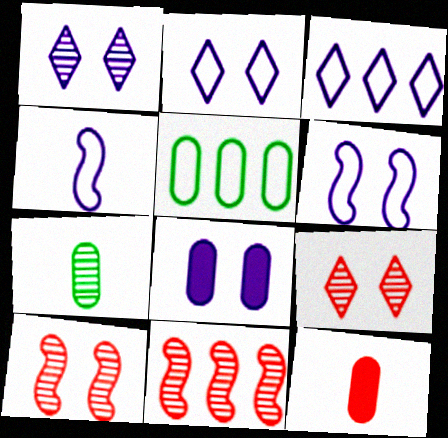[[1, 6, 8], 
[1, 7, 11]]